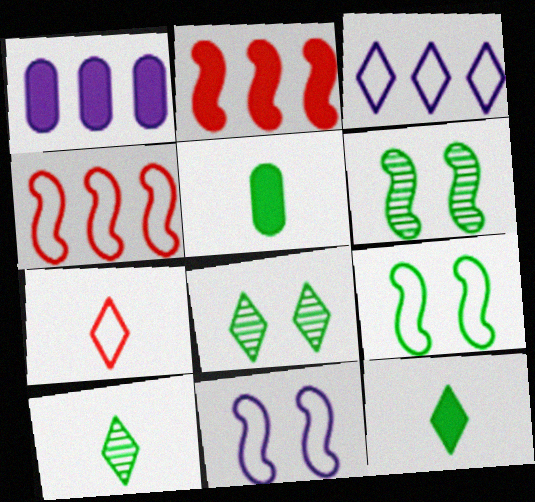[[1, 6, 7]]